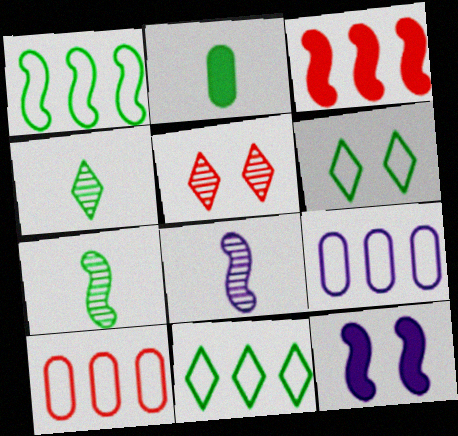[[4, 10, 12]]